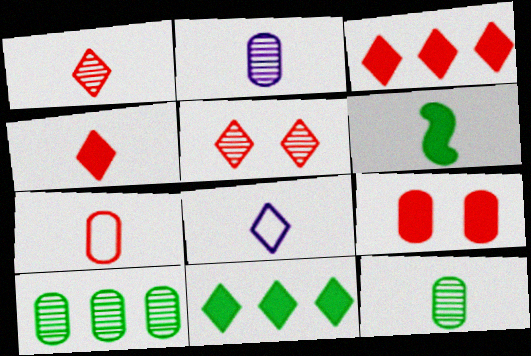[[5, 8, 11]]